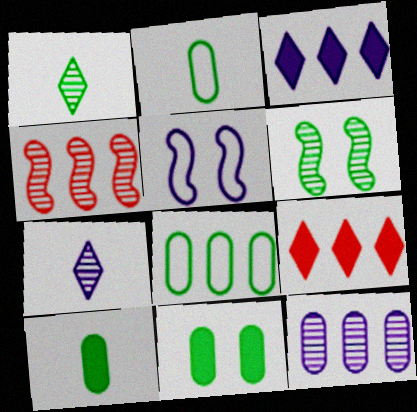[[3, 4, 8]]